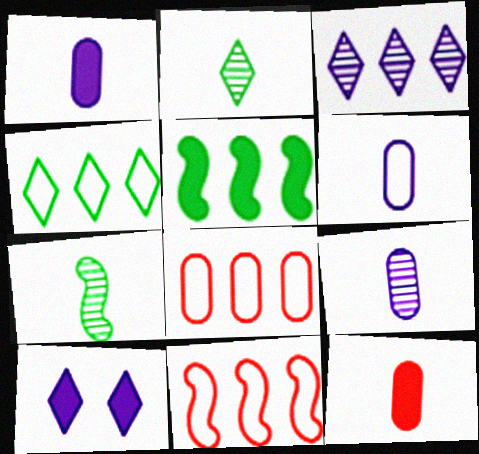[[1, 6, 9], 
[3, 5, 8], 
[5, 10, 12], 
[7, 8, 10]]